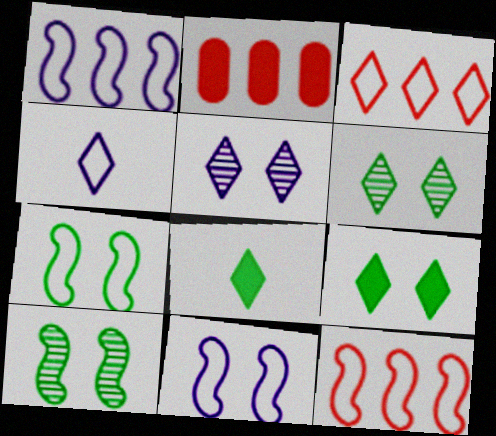[[2, 4, 10], 
[3, 5, 8]]